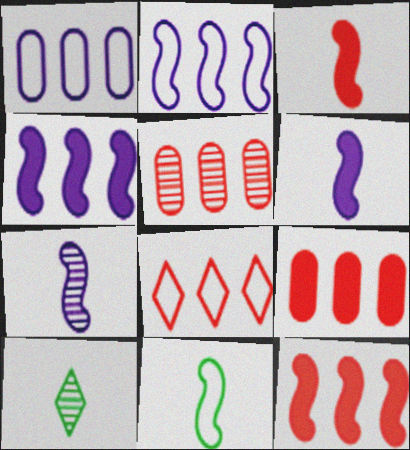[[3, 7, 11], 
[5, 8, 12]]